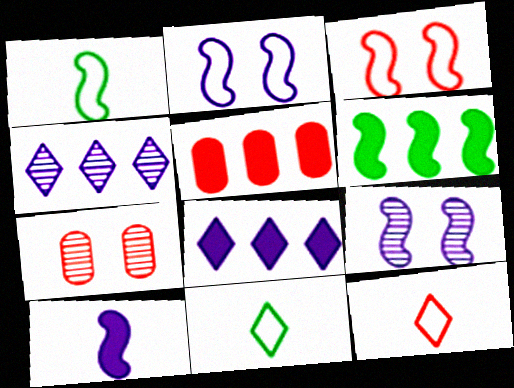[[1, 7, 8], 
[5, 6, 8], 
[5, 9, 11]]